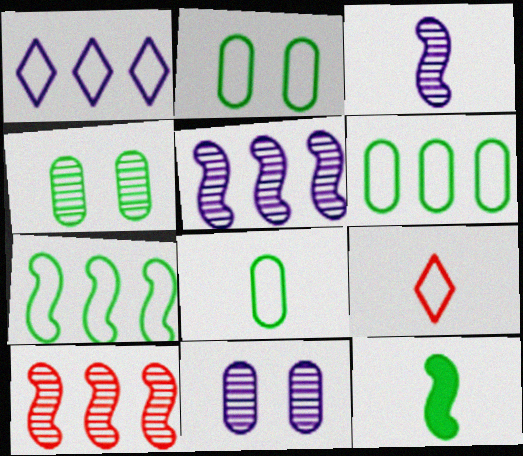[[2, 6, 8]]